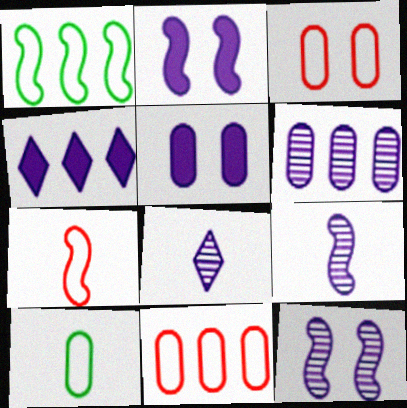[[6, 8, 12]]